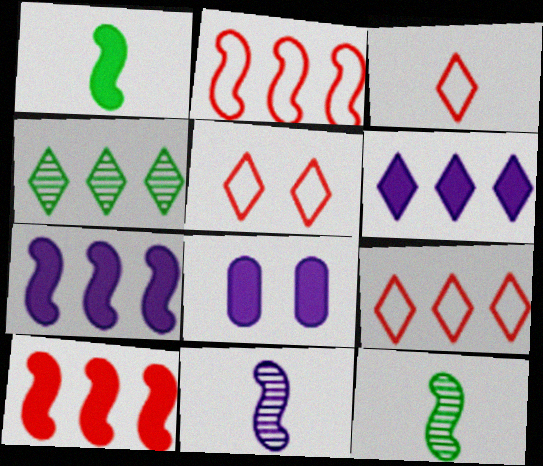[[3, 5, 9], 
[4, 6, 9], 
[8, 9, 12]]